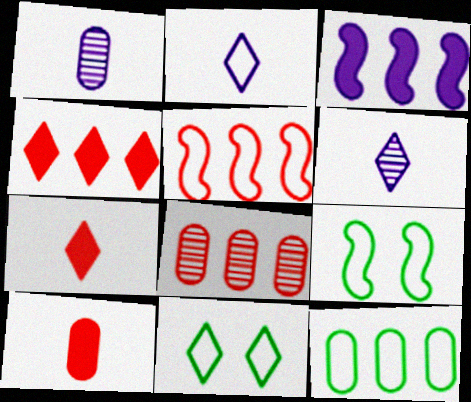[[1, 4, 9], 
[4, 5, 8], 
[4, 6, 11]]